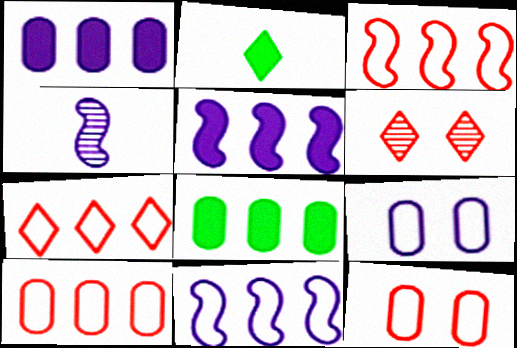[[3, 7, 10]]